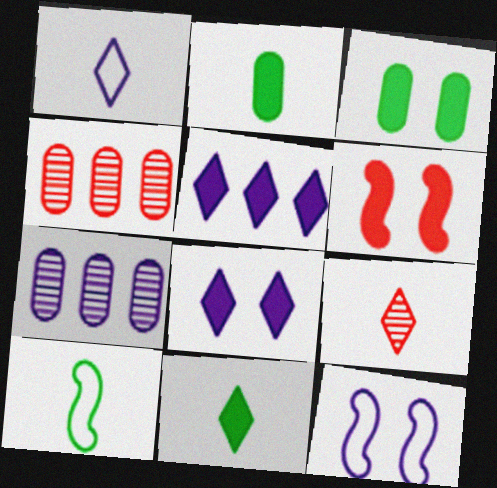[[1, 9, 11], 
[2, 5, 6], 
[3, 6, 8], 
[4, 8, 10], 
[4, 11, 12]]